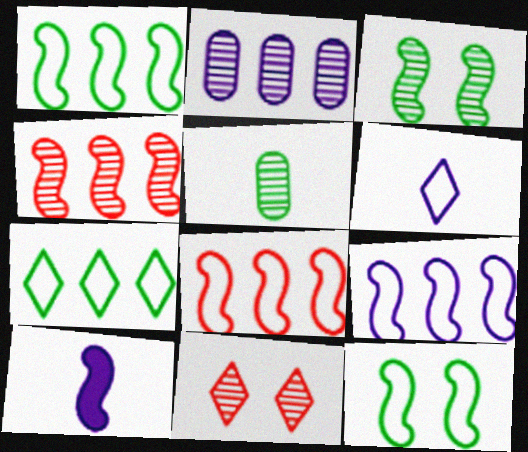[[1, 8, 9], 
[3, 8, 10], 
[4, 10, 12]]